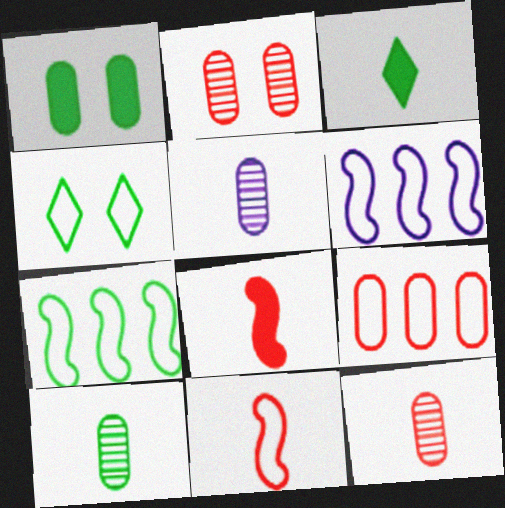[[1, 5, 9], 
[2, 3, 6], 
[3, 5, 11], 
[5, 10, 12]]